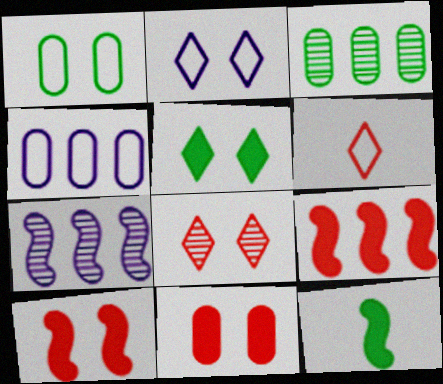[[2, 5, 8], 
[4, 8, 12]]